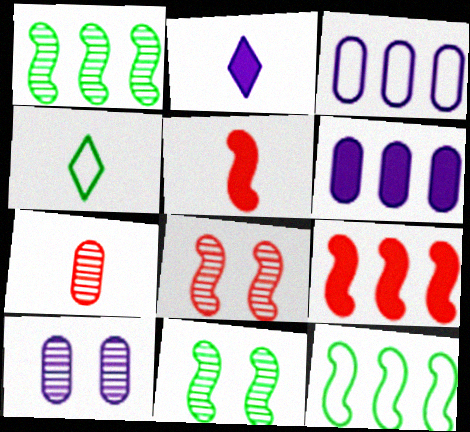[[4, 6, 8], 
[4, 9, 10]]